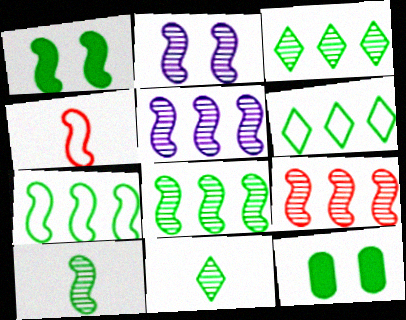[[1, 4, 5], 
[1, 7, 10], 
[2, 9, 10], 
[5, 8, 9], 
[6, 10, 12], 
[7, 11, 12]]